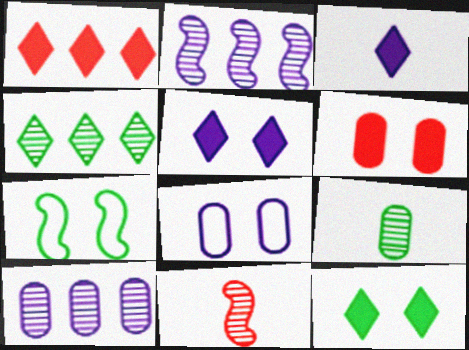[[1, 3, 12], 
[2, 3, 8]]